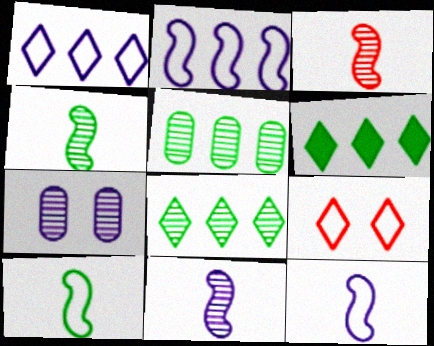[[3, 4, 11], 
[3, 7, 8]]